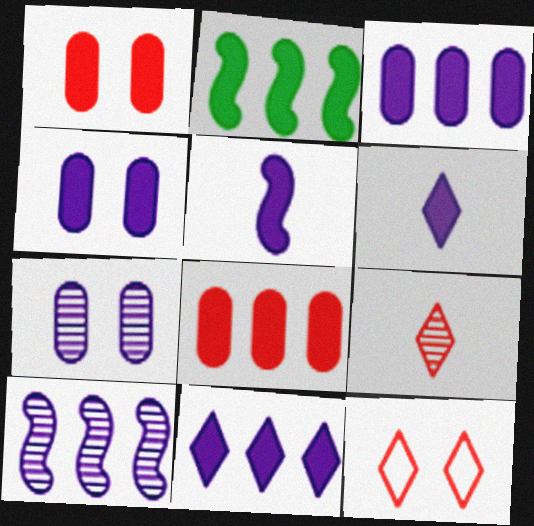[[1, 2, 6], 
[2, 8, 11], 
[4, 5, 11]]